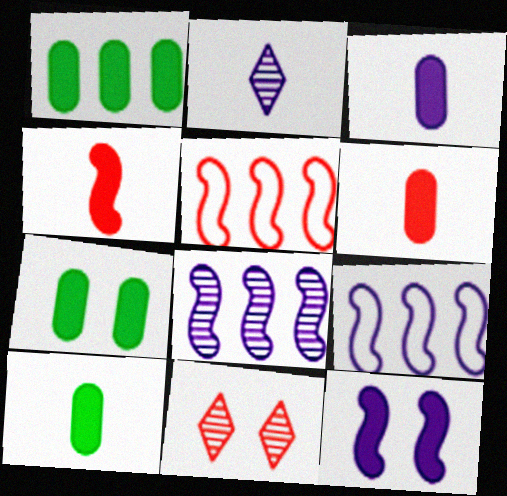[[1, 7, 10], 
[2, 5, 7], 
[3, 6, 10], 
[5, 6, 11], 
[9, 10, 11]]